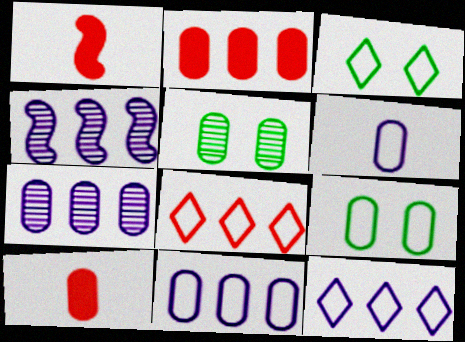[[1, 3, 7], 
[1, 5, 12], 
[2, 5, 6], 
[3, 4, 10], 
[5, 10, 11], 
[7, 9, 10]]